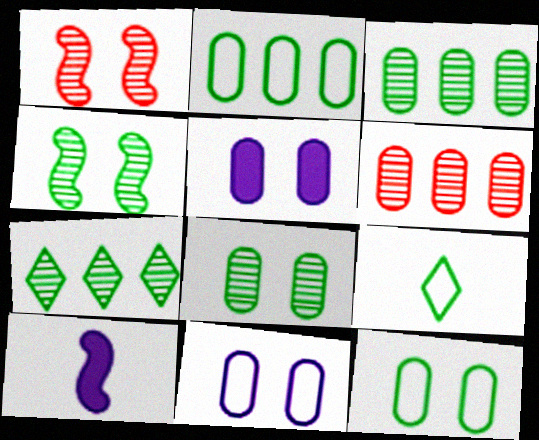[]